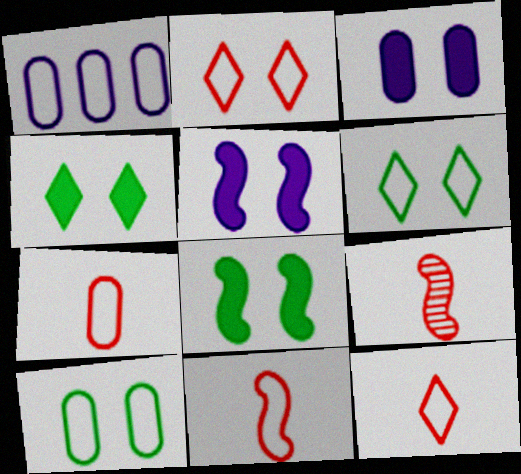[[1, 4, 9], 
[1, 6, 11], 
[1, 7, 10], 
[7, 11, 12]]